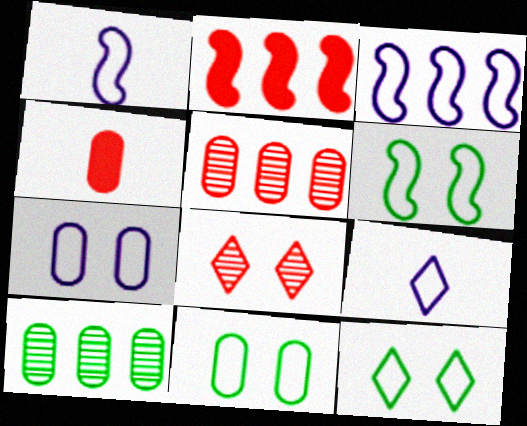[[3, 7, 9], 
[4, 7, 10], 
[6, 11, 12]]